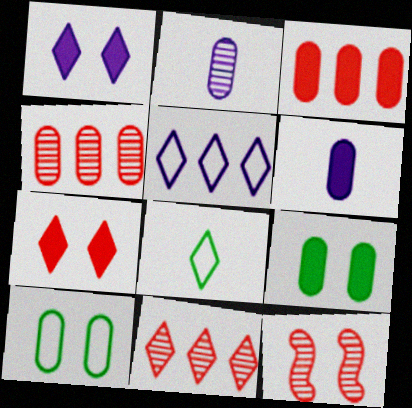[[1, 8, 11], 
[1, 10, 12], 
[2, 3, 10], 
[3, 6, 9], 
[4, 6, 10]]